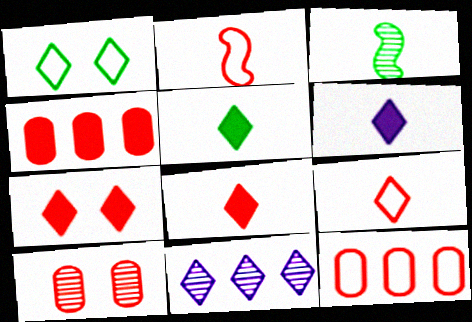[[1, 8, 11], 
[3, 10, 11], 
[5, 6, 8]]